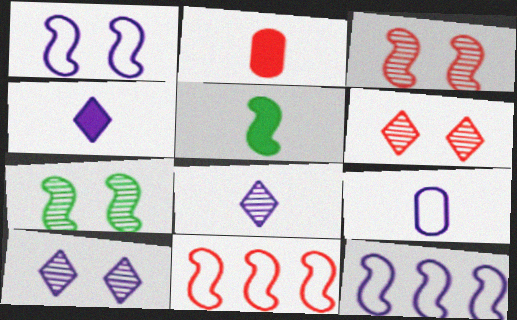[[2, 4, 5], 
[2, 6, 11], 
[3, 5, 12]]